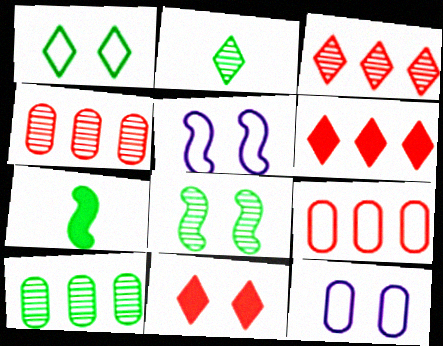[[1, 7, 10], 
[2, 8, 10], 
[3, 7, 12], 
[8, 11, 12]]